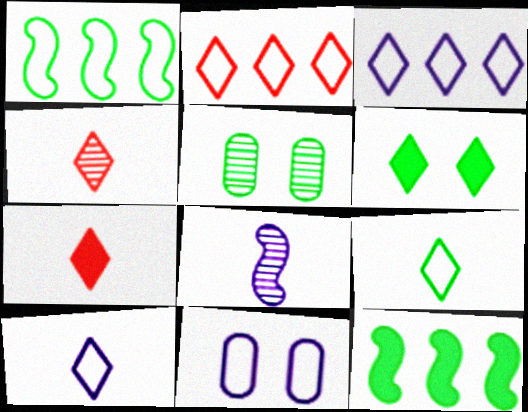[[3, 4, 6], 
[4, 11, 12], 
[5, 9, 12]]